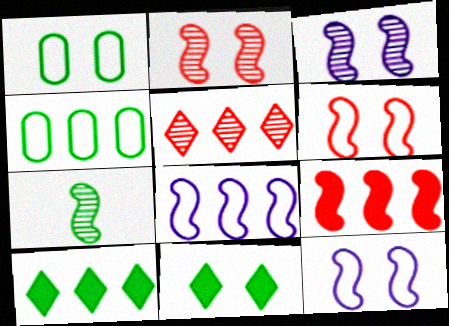[[1, 7, 10], 
[4, 7, 11], 
[7, 9, 12]]